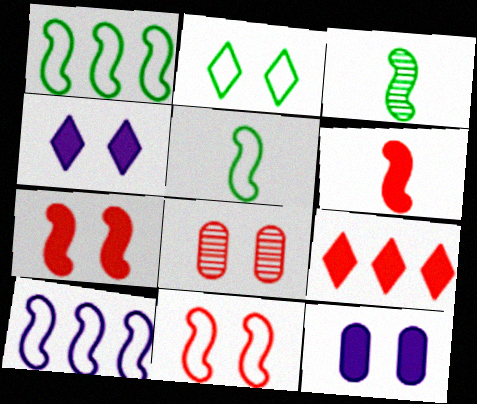[[3, 7, 10], 
[5, 10, 11]]